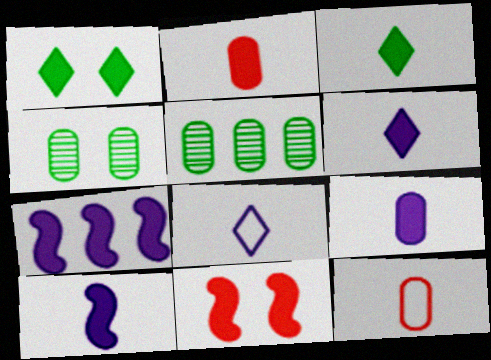[[1, 2, 7], 
[2, 3, 10], 
[5, 8, 11], 
[6, 9, 10]]